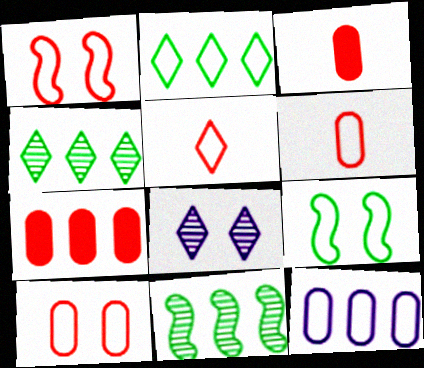[[5, 9, 12]]